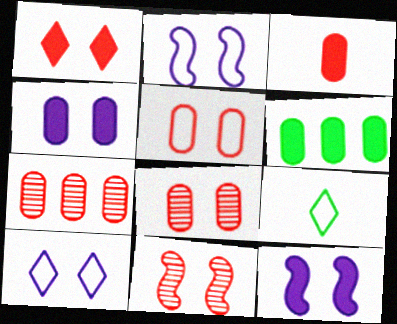[[1, 5, 11], 
[3, 4, 6], 
[3, 5, 7], 
[7, 9, 12]]